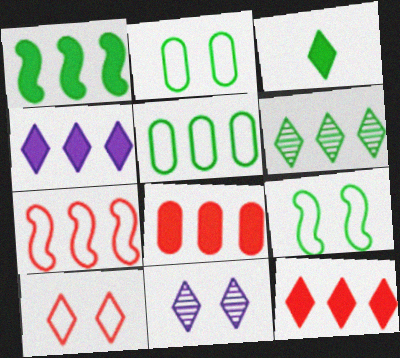[[1, 4, 8], 
[1, 5, 6]]